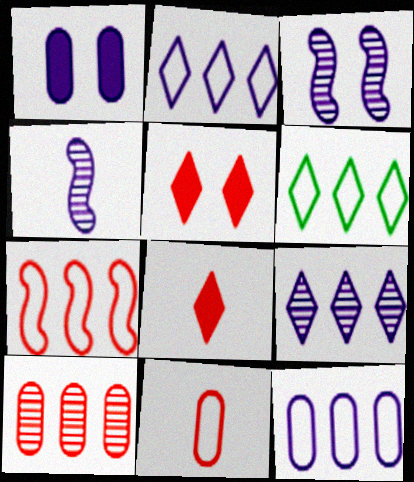[[1, 2, 4], 
[6, 7, 12]]